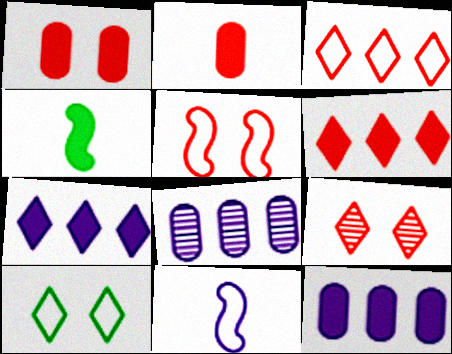[[1, 4, 7], 
[1, 5, 9]]